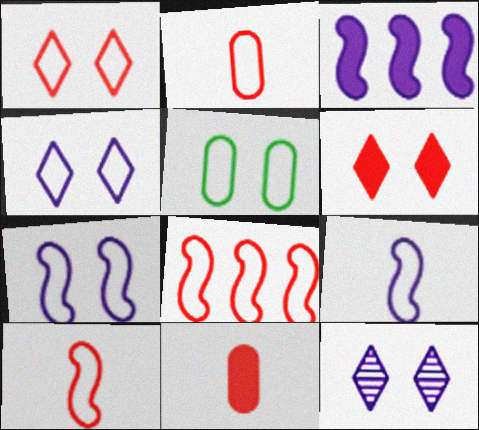[[1, 2, 8], 
[1, 5, 7]]